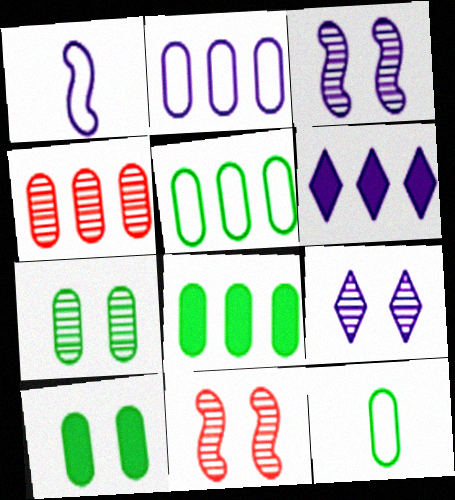[[2, 4, 8], 
[6, 11, 12], 
[7, 8, 12], 
[7, 9, 11]]